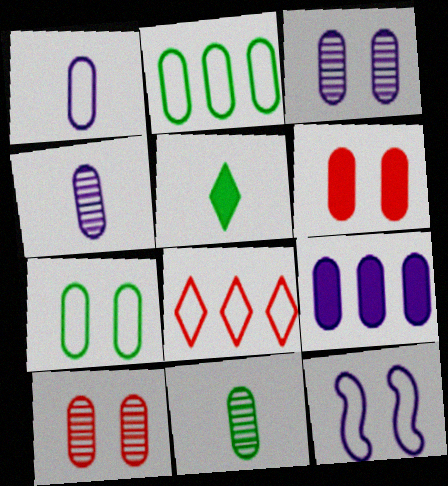[[1, 3, 9], 
[2, 4, 6], 
[3, 6, 7]]